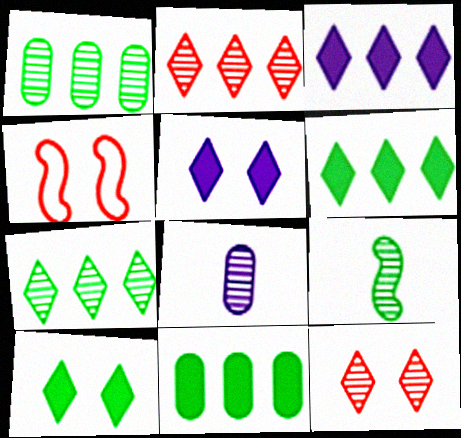[[4, 6, 8]]